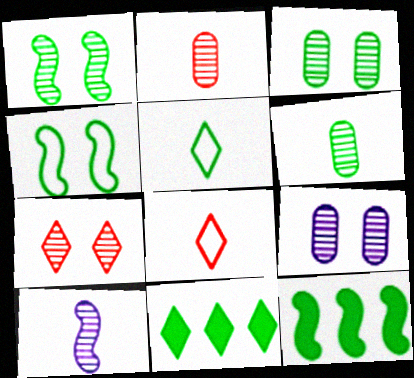[[1, 7, 9], 
[3, 5, 12], 
[4, 6, 11], 
[8, 9, 12]]